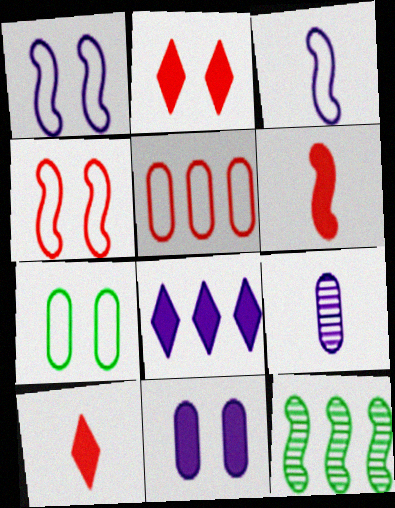[[1, 6, 12], 
[1, 8, 9], 
[5, 8, 12]]